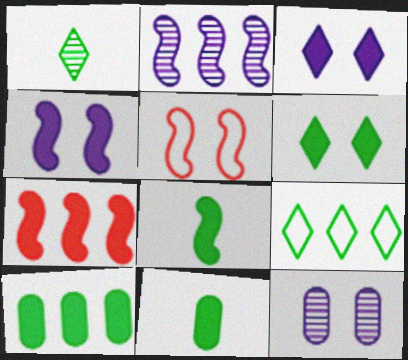[[1, 6, 9], 
[2, 5, 8], 
[3, 7, 11], 
[4, 7, 8], 
[5, 6, 12], 
[6, 8, 10]]